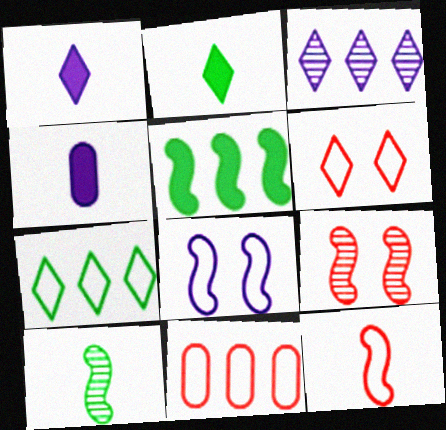[[2, 3, 6], 
[3, 4, 8], 
[3, 5, 11], 
[4, 7, 9], 
[6, 11, 12]]